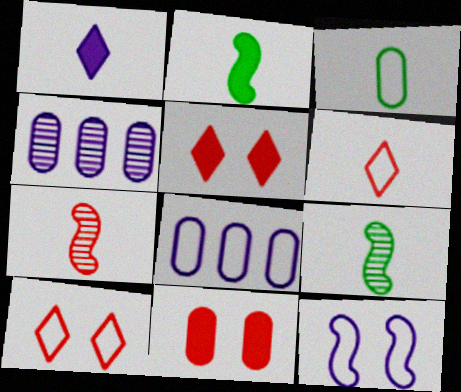[[1, 3, 7], 
[1, 4, 12], 
[2, 4, 10], 
[3, 4, 11], 
[5, 8, 9]]